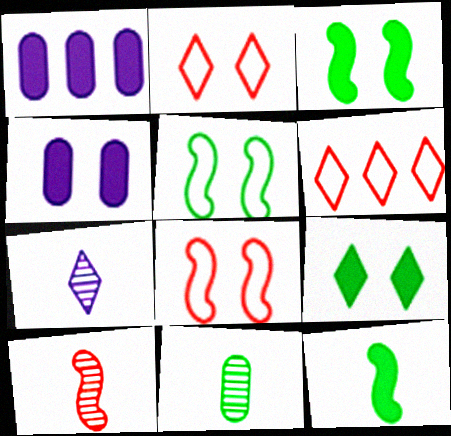[[6, 7, 9], 
[7, 10, 11]]